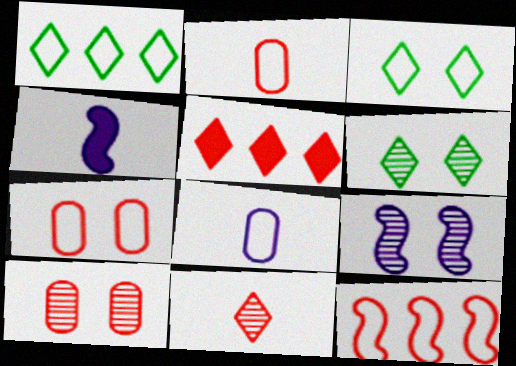[[1, 4, 10], 
[3, 8, 12], 
[6, 9, 10]]